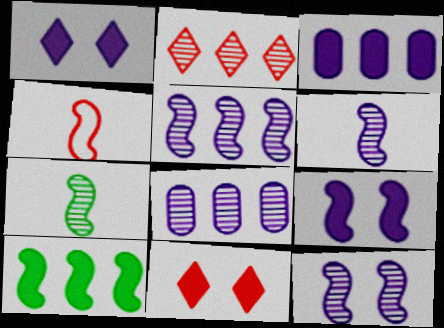[[4, 10, 12], 
[5, 6, 12]]